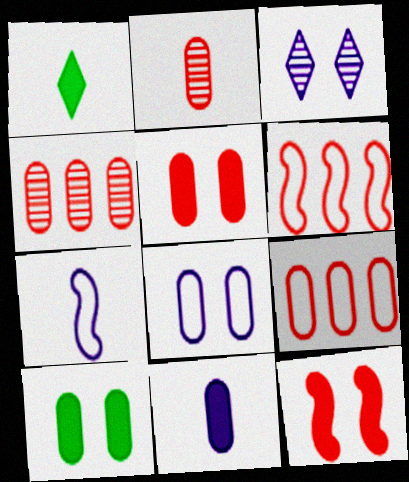[[1, 2, 7], 
[2, 5, 9]]